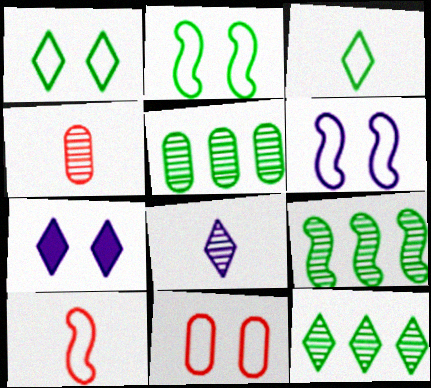[[1, 6, 11], 
[5, 7, 10], 
[5, 9, 12]]